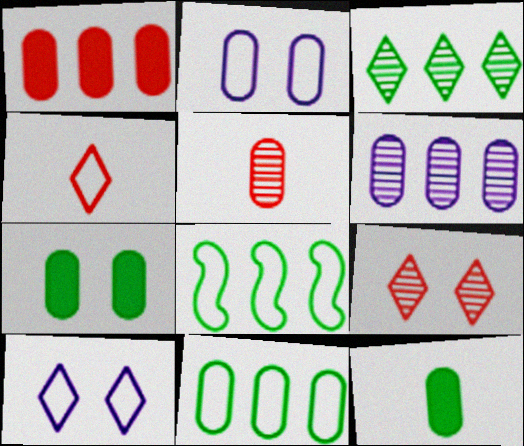[[1, 6, 11], 
[2, 4, 8]]